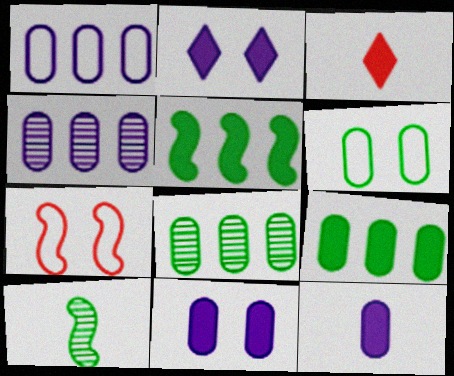[[3, 5, 11]]